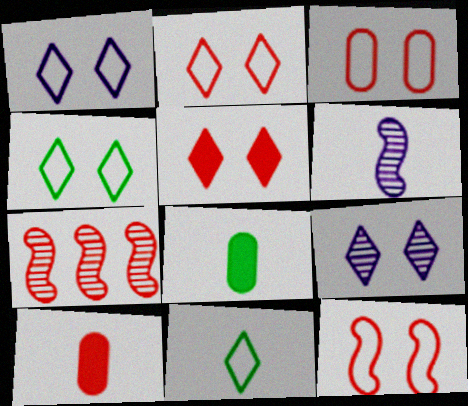[[1, 2, 4], 
[1, 7, 8], 
[2, 3, 12], 
[2, 7, 10], 
[4, 5, 9], 
[6, 10, 11]]